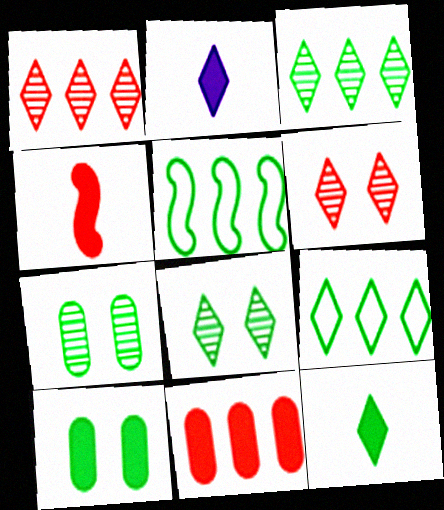[[2, 6, 9], 
[5, 7, 12], 
[8, 9, 12]]